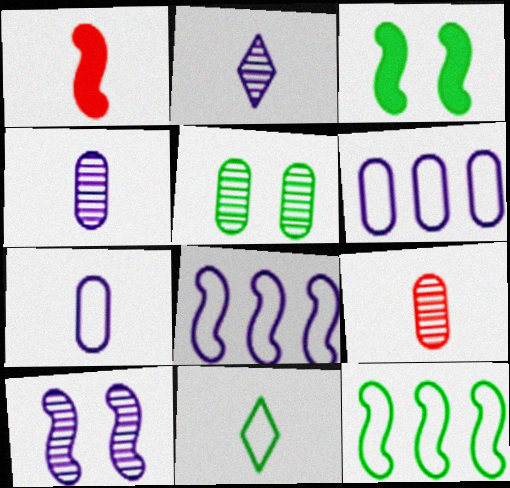[[1, 4, 11], 
[1, 10, 12]]